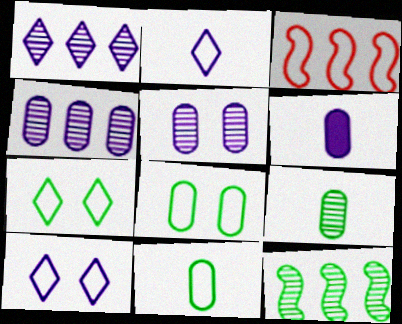[[2, 3, 8], 
[3, 10, 11]]